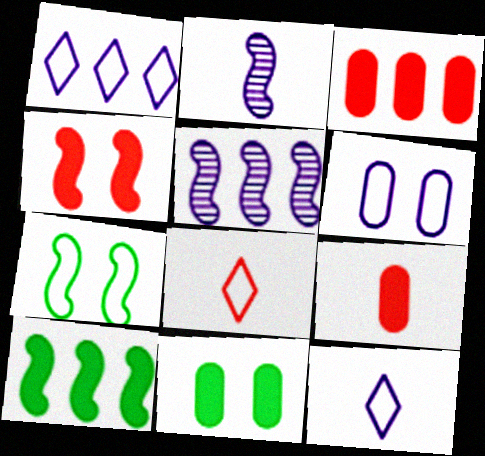[[5, 8, 11]]